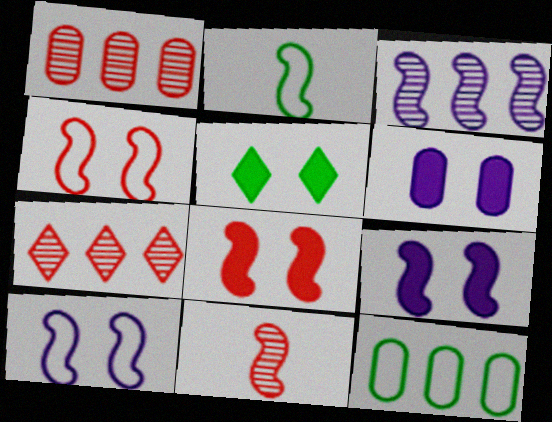[[2, 3, 8], 
[2, 6, 7], 
[5, 6, 8]]